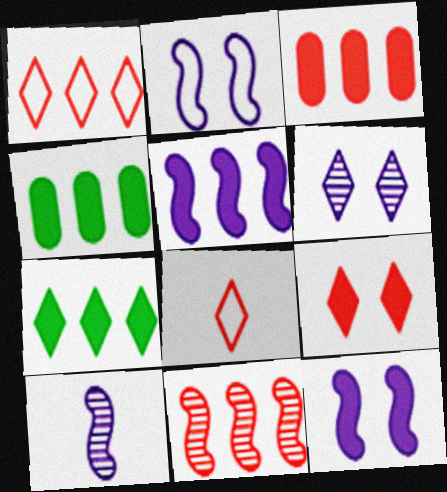[[1, 3, 11], 
[2, 5, 10], 
[3, 5, 7], 
[6, 7, 8]]